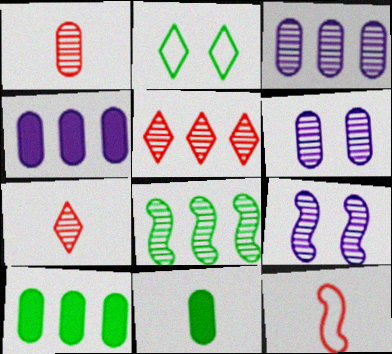[[2, 8, 11], 
[3, 5, 8], 
[6, 7, 8]]